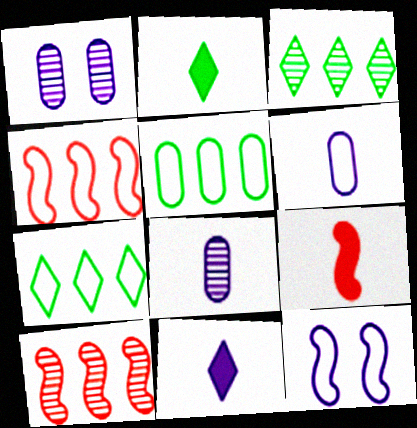[[1, 2, 4], 
[1, 7, 9]]